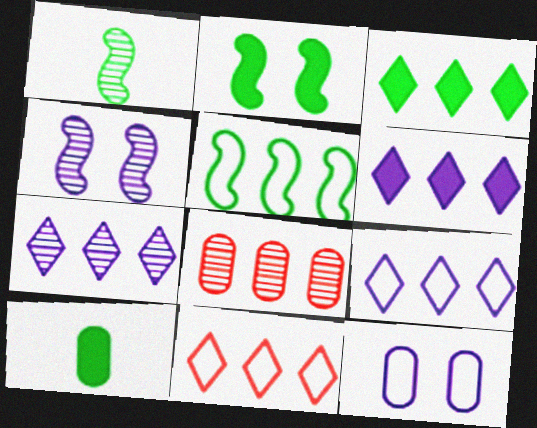[[1, 2, 5], 
[2, 3, 10], 
[3, 7, 11], 
[4, 10, 11], 
[5, 6, 8], 
[6, 7, 9], 
[8, 10, 12]]